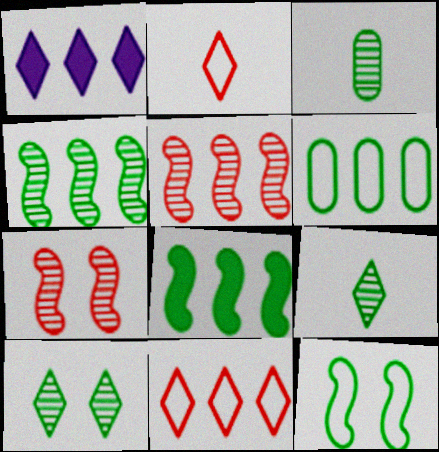[[1, 2, 10], 
[1, 5, 6], 
[3, 4, 10]]